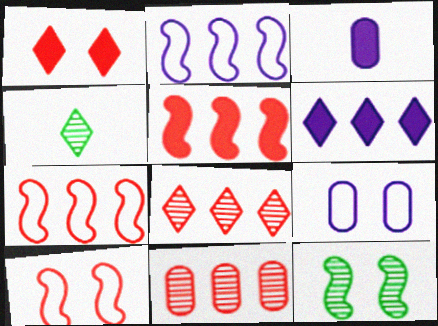[[1, 9, 12], 
[4, 5, 9]]